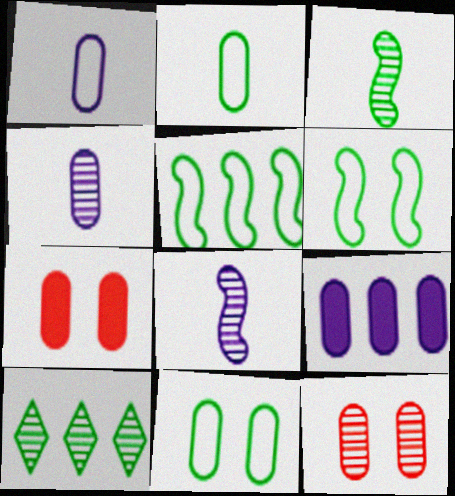[[2, 9, 12], 
[8, 10, 12]]